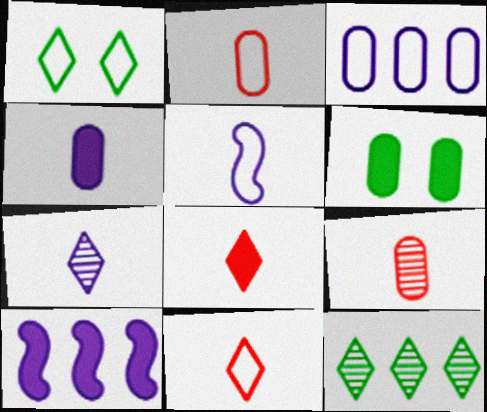[[1, 9, 10], 
[3, 6, 9], 
[4, 5, 7], 
[6, 8, 10]]